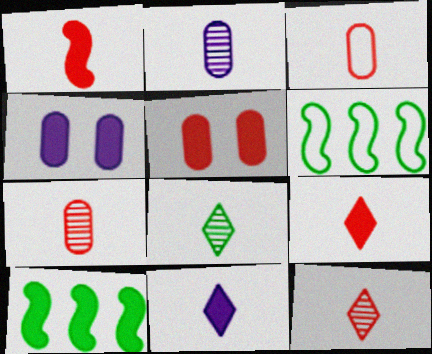[[1, 3, 12], 
[4, 6, 12], 
[4, 9, 10], 
[5, 10, 11]]